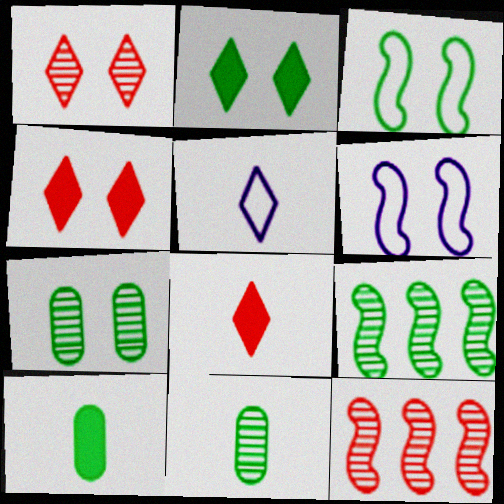[[2, 3, 7], 
[4, 6, 7]]